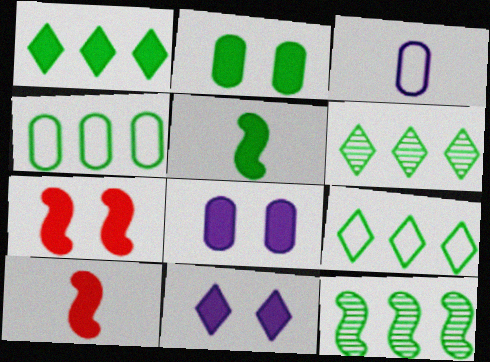[[1, 2, 5], 
[1, 4, 12], 
[1, 6, 9], 
[1, 8, 10], 
[2, 7, 11], 
[3, 6, 7]]